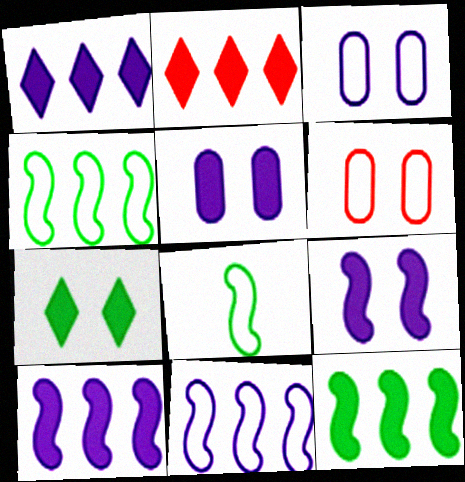[]